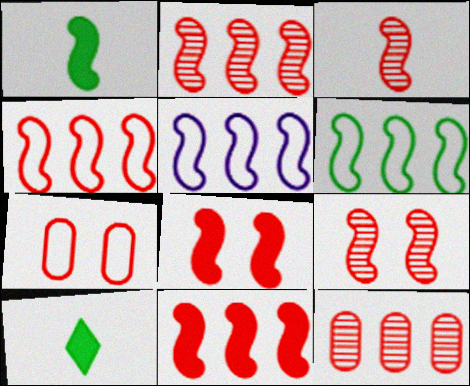[[1, 5, 9], 
[2, 3, 9], 
[2, 4, 11], 
[3, 4, 8], 
[4, 5, 6]]